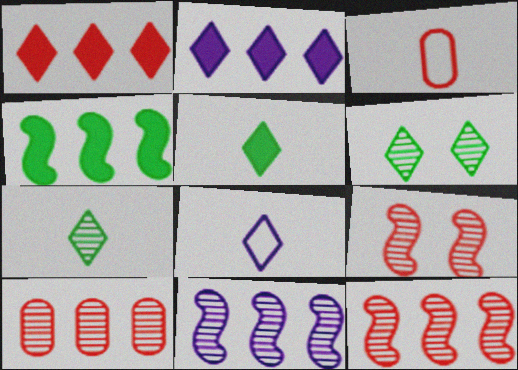[[1, 3, 9], 
[1, 6, 8]]